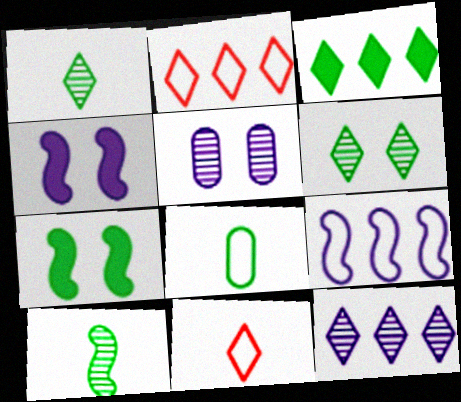[[2, 3, 12]]